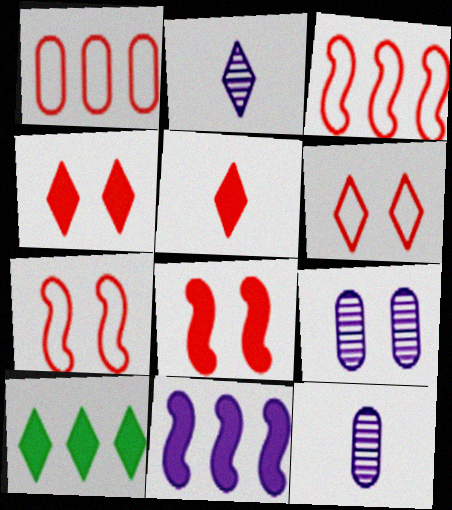[[2, 6, 10], 
[7, 10, 12]]